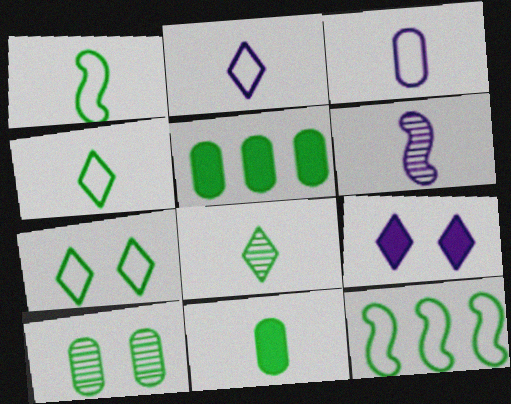[[1, 8, 11]]